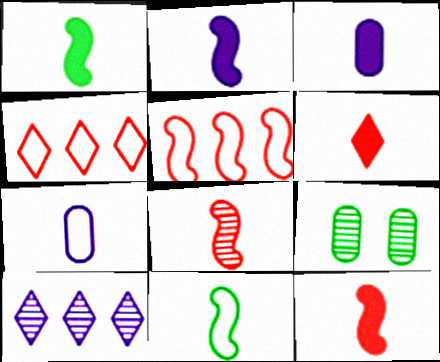[[1, 2, 12], 
[1, 3, 6], 
[2, 4, 9], 
[2, 8, 11], 
[8, 9, 10]]